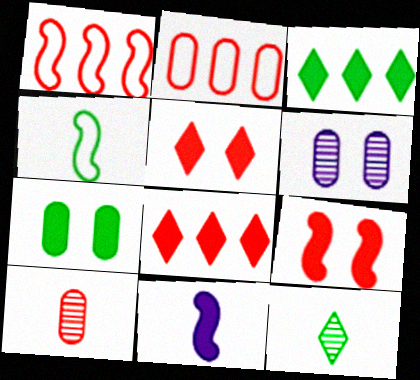[[1, 5, 10], 
[4, 6, 8], 
[7, 8, 11]]